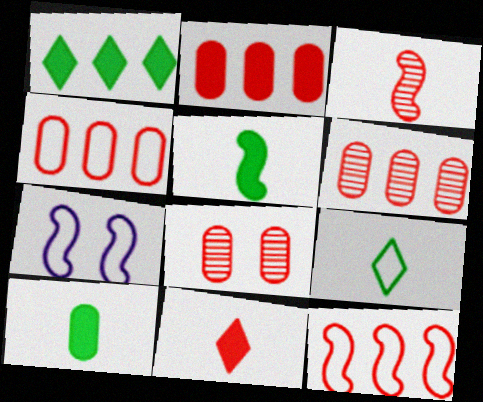[[2, 4, 6], 
[4, 7, 9], 
[8, 11, 12]]